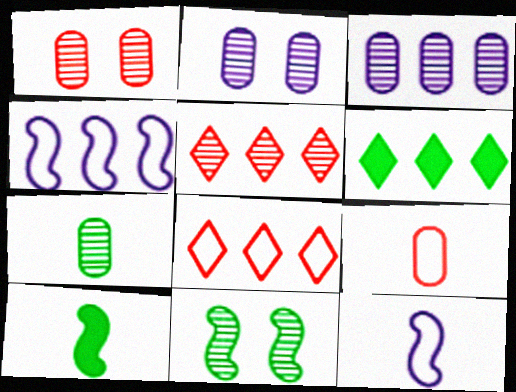[[1, 3, 7], 
[1, 6, 12], 
[2, 8, 10]]